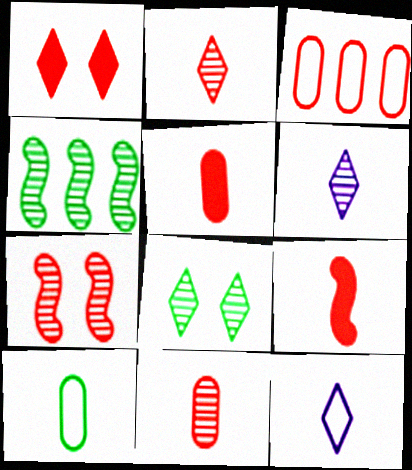[[6, 9, 10]]